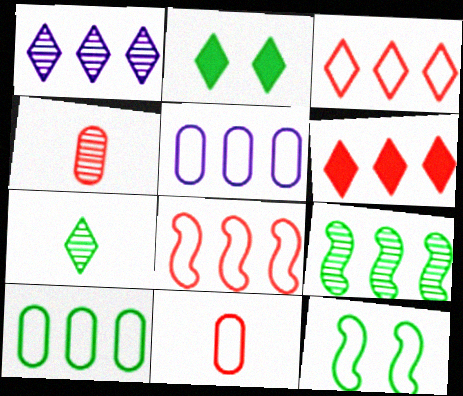[[5, 6, 9]]